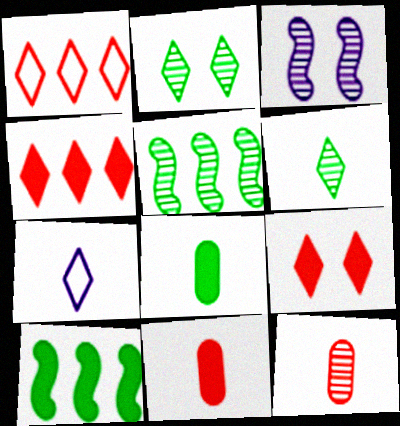[[1, 3, 8], 
[2, 4, 7]]